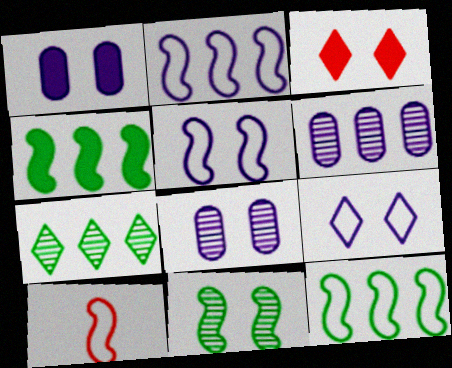[[1, 7, 10], 
[5, 10, 12]]